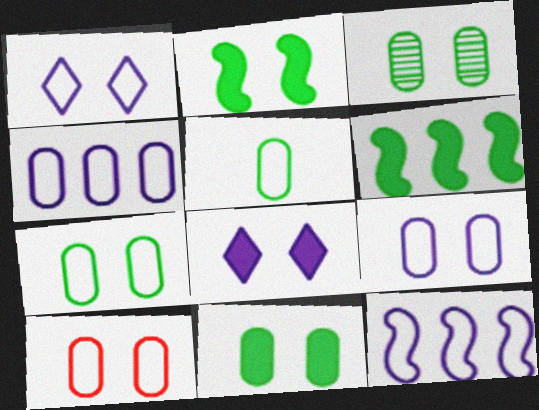[[3, 7, 11], 
[4, 5, 10], 
[7, 9, 10]]